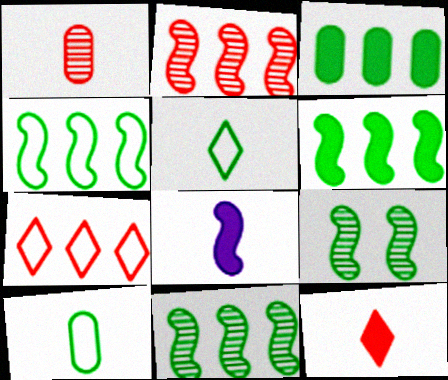[[1, 5, 8], 
[3, 5, 9], 
[4, 6, 11]]